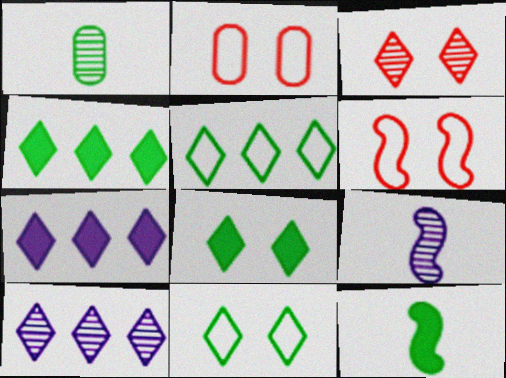[[1, 6, 7], 
[2, 4, 9], 
[2, 10, 12]]